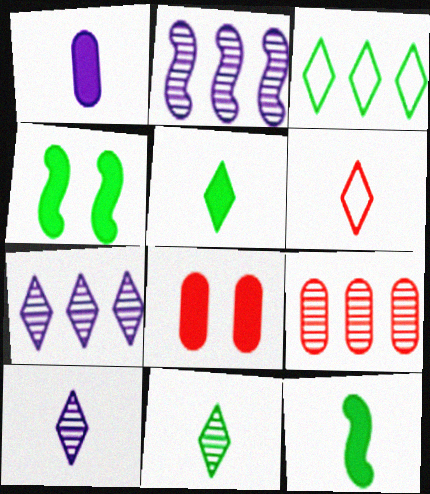[[5, 6, 10]]